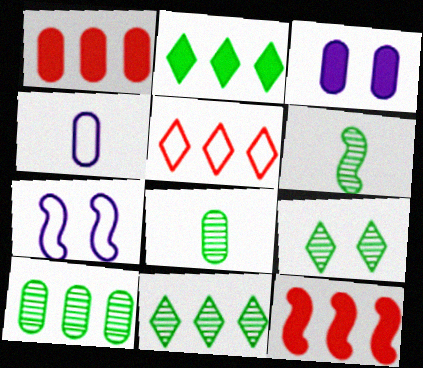[[3, 5, 6], 
[4, 9, 12], 
[6, 7, 12], 
[6, 9, 10]]